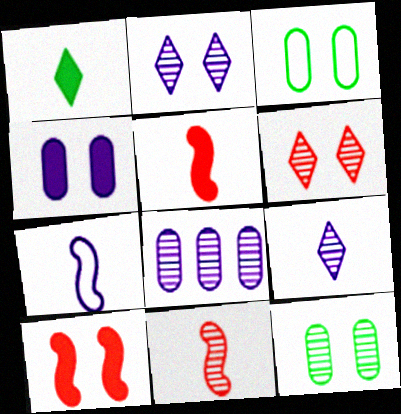[[2, 3, 10]]